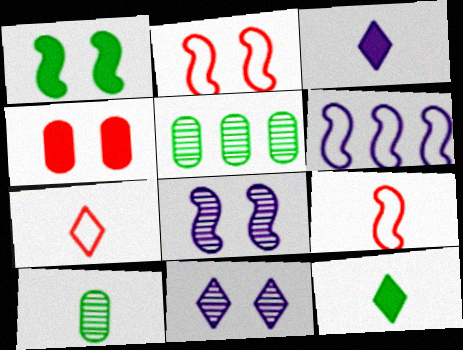[[1, 2, 8], 
[2, 3, 5], 
[3, 9, 10]]